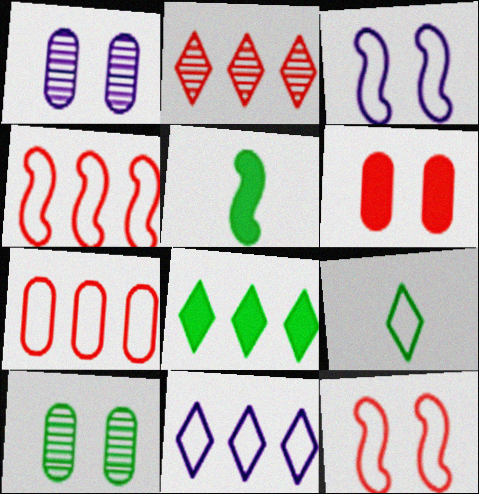[[2, 8, 11], 
[3, 7, 9]]